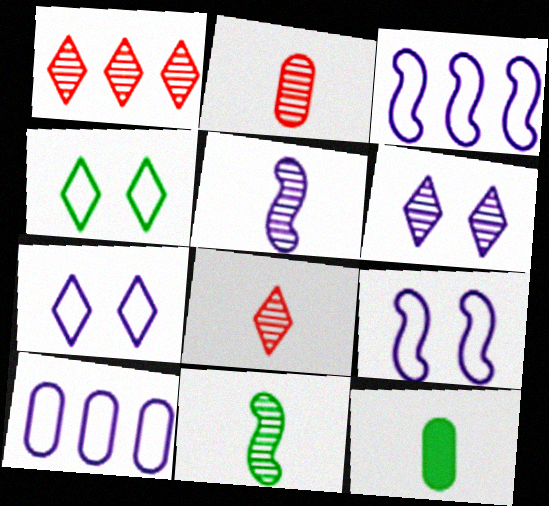[[1, 9, 12]]